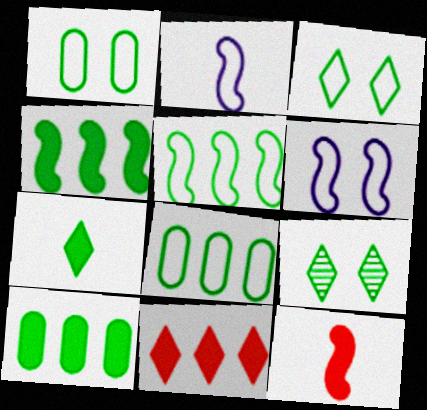[]